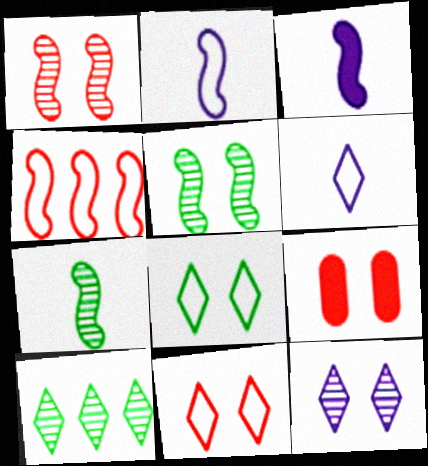[[1, 9, 11], 
[2, 9, 10], 
[3, 4, 5]]